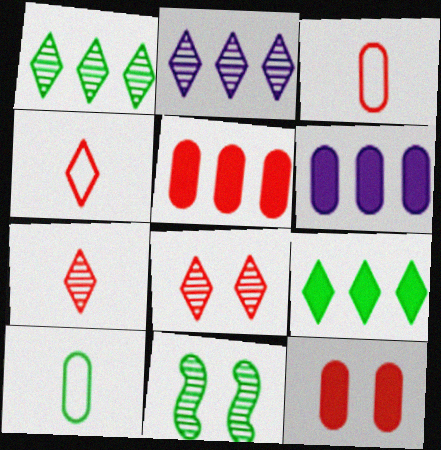[[4, 6, 11], 
[9, 10, 11]]